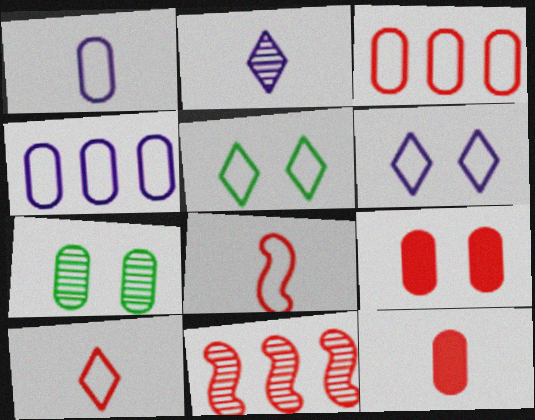[[2, 7, 11], 
[4, 5, 8], 
[4, 7, 12], 
[9, 10, 11]]